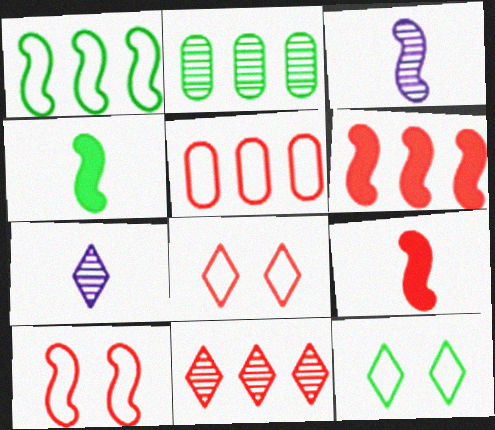[[2, 4, 12], 
[5, 6, 11]]